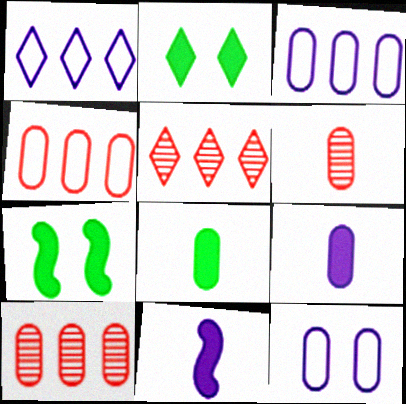[[1, 6, 7], 
[8, 10, 12]]